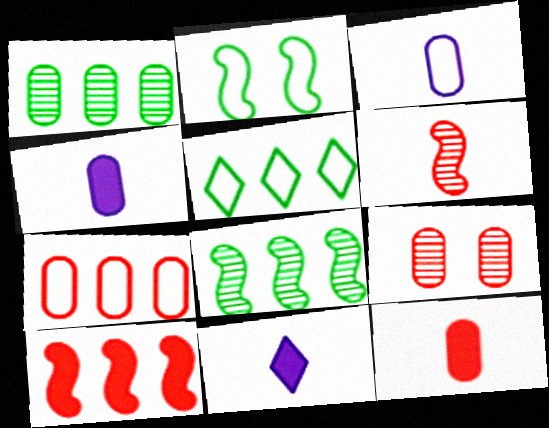[[7, 9, 12]]